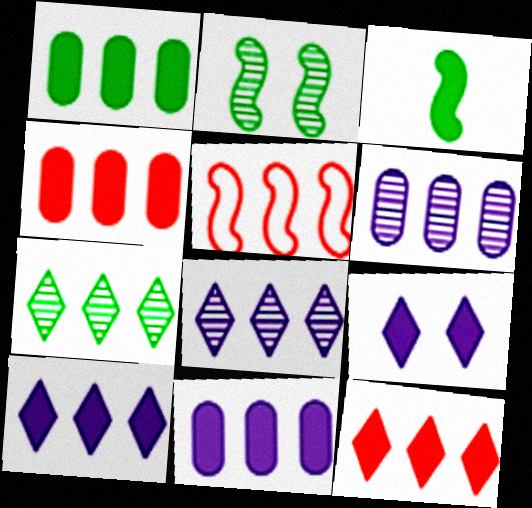[[1, 4, 11], 
[1, 5, 8], 
[3, 4, 9], 
[5, 7, 11]]